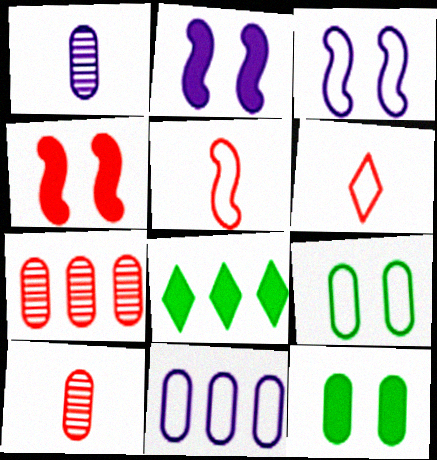[[3, 8, 10], 
[4, 6, 7], 
[10, 11, 12]]